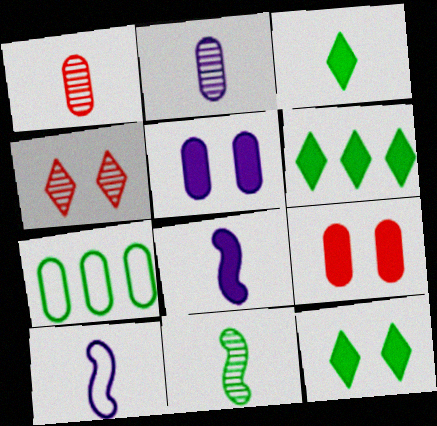[[1, 3, 10], 
[1, 5, 7], 
[2, 7, 9], 
[3, 6, 12], 
[4, 7, 8], 
[6, 8, 9], 
[7, 11, 12]]